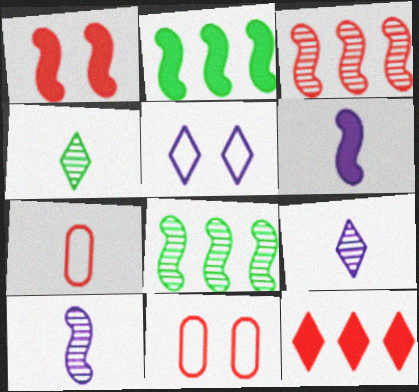[[1, 2, 6], 
[2, 9, 11], 
[4, 5, 12], 
[4, 6, 7]]